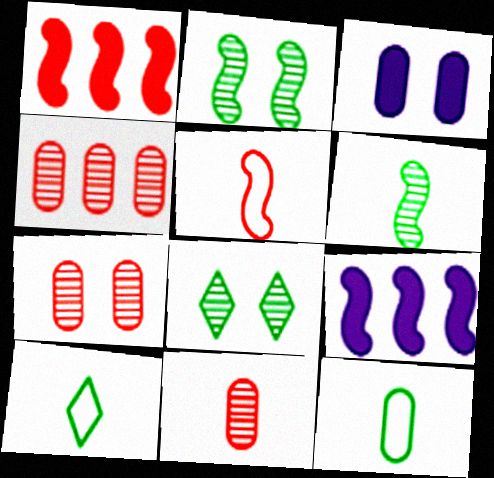[[2, 5, 9], 
[3, 4, 12], 
[4, 7, 11], 
[7, 9, 10]]